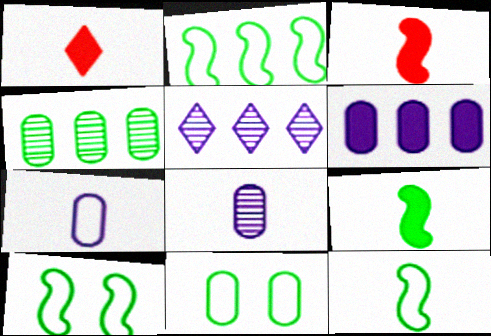[[1, 8, 12], 
[2, 10, 12], 
[3, 5, 11]]